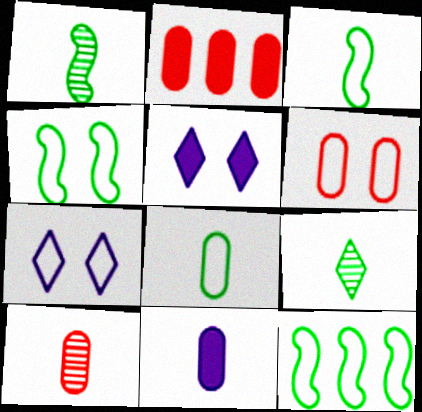[[1, 2, 7], 
[2, 6, 10], 
[3, 4, 12], 
[4, 6, 7], 
[5, 10, 12], 
[8, 10, 11]]